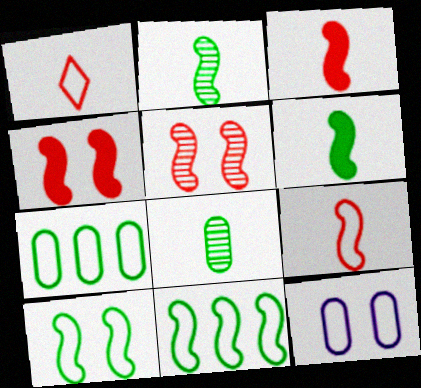[[1, 11, 12]]